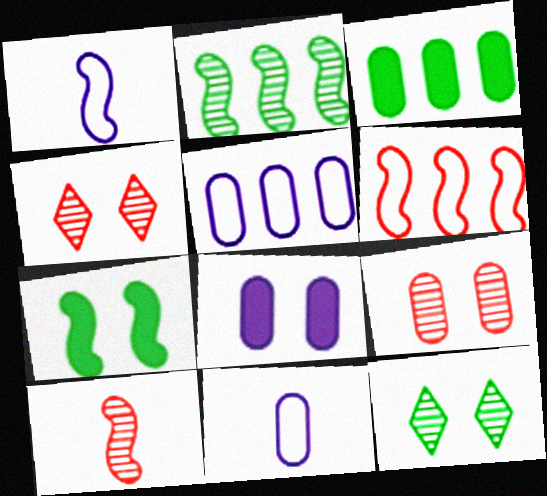[[1, 3, 4], 
[3, 9, 11]]